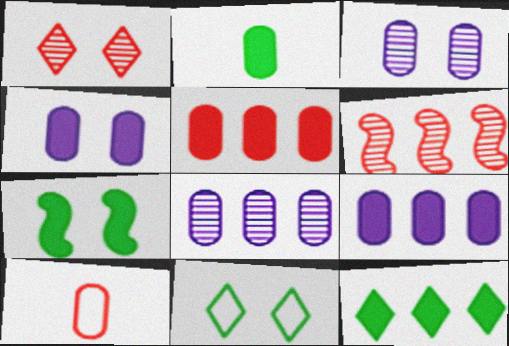[[2, 4, 5], 
[2, 7, 12]]